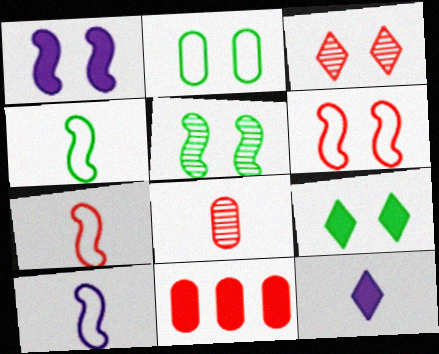[[1, 2, 3], 
[1, 5, 6], 
[2, 5, 9], 
[3, 7, 11], 
[4, 7, 10], 
[4, 8, 12]]